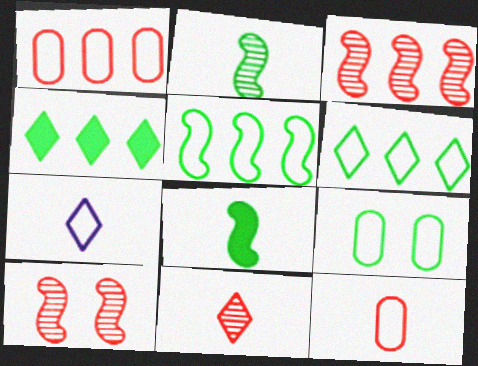[[2, 4, 9]]